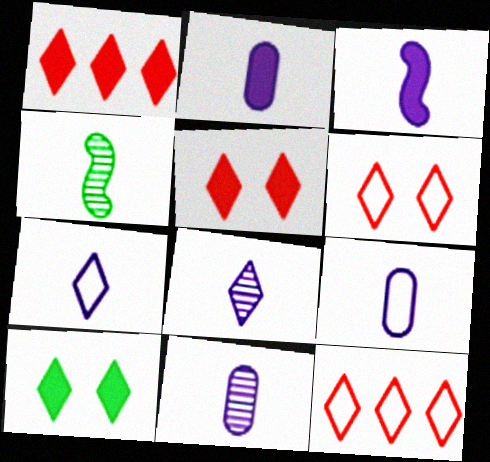[[2, 9, 11], 
[3, 7, 11], 
[3, 8, 9], 
[8, 10, 12]]